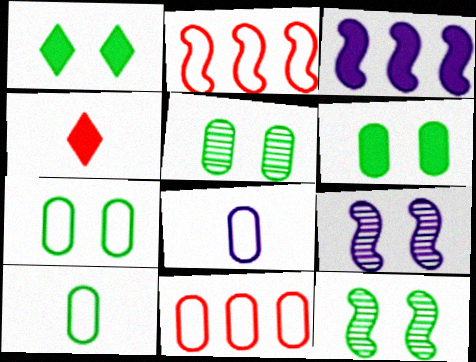[[1, 7, 12], 
[3, 4, 6], 
[5, 6, 7], 
[7, 8, 11]]